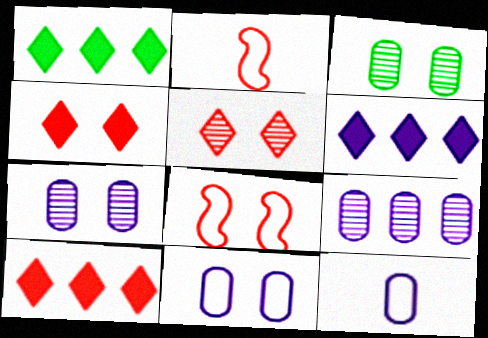[[1, 2, 7], 
[1, 6, 10], 
[2, 3, 6]]